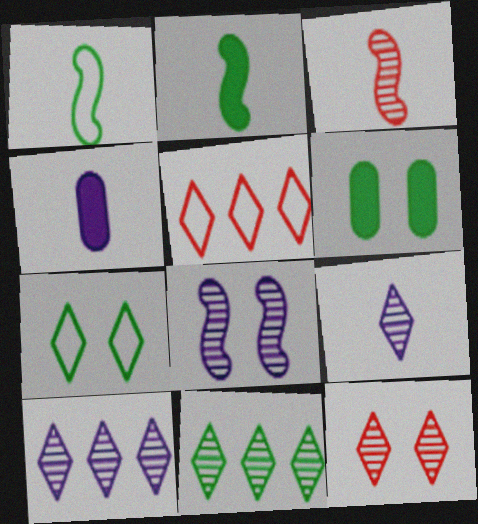[[1, 6, 11], 
[9, 11, 12]]